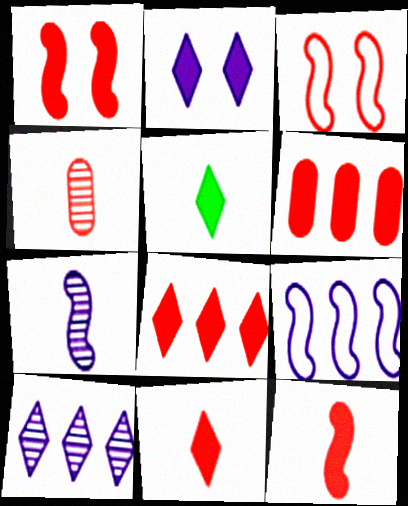[[1, 6, 11], 
[2, 5, 8], 
[3, 4, 8]]